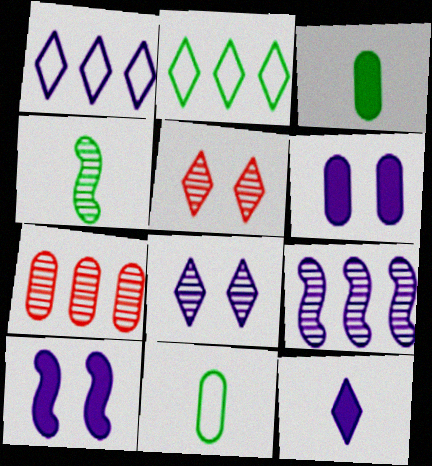[[1, 8, 12], 
[2, 5, 12], 
[4, 7, 8], 
[6, 7, 11]]